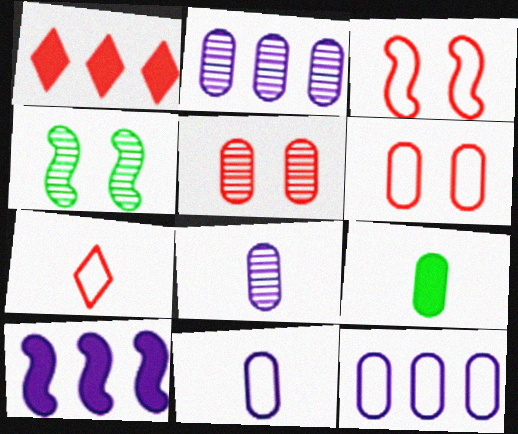[[1, 4, 11], 
[2, 6, 9], 
[5, 9, 12]]